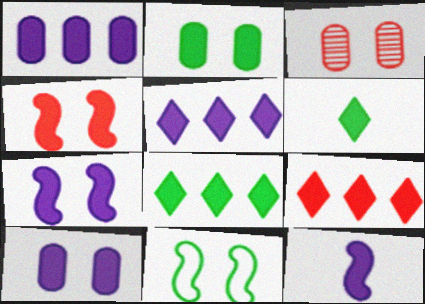[[1, 4, 6], 
[2, 9, 12], 
[5, 8, 9], 
[5, 10, 12]]